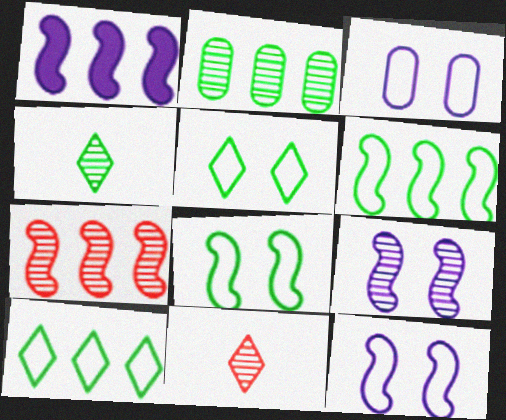[[1, 6, 7], 
[2, 9, 11]]